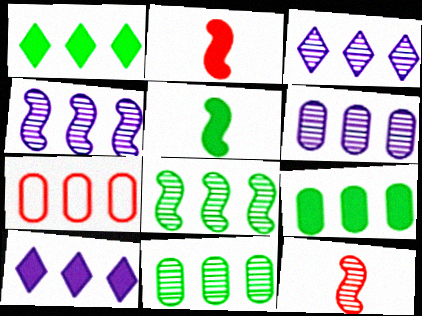[[1, 4, 7], 
[3, 4, 6], 
[6, 7, 9], 
[7, 8, 10]]